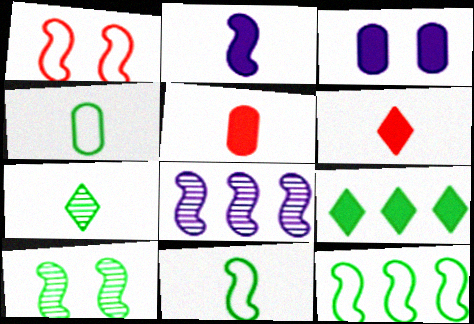[[4, 9, 10]]